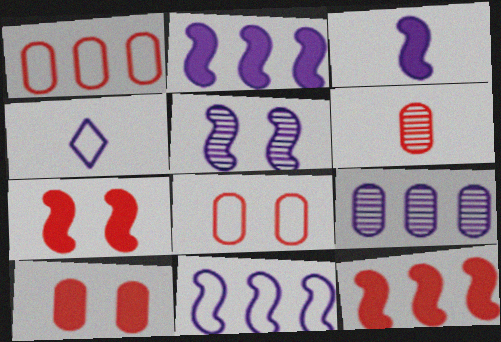[[1, 6, 10], 
[3, 5, 11]]